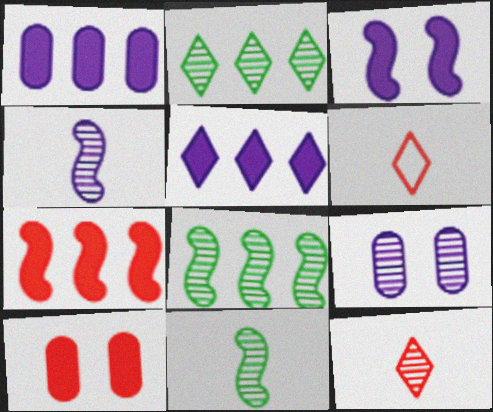[[8, 9, 12]]